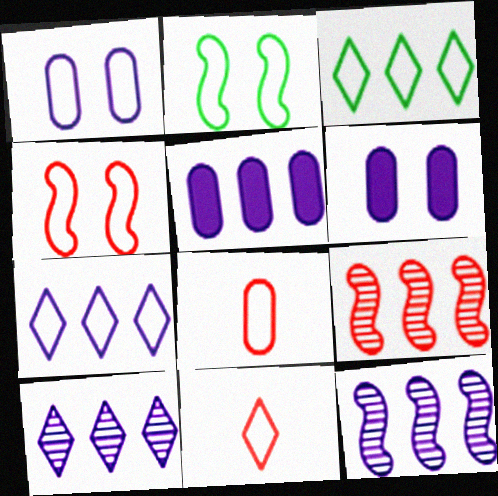[[2, 7, 8], 
[3, 5, 9], 
[5, 7, 12]]